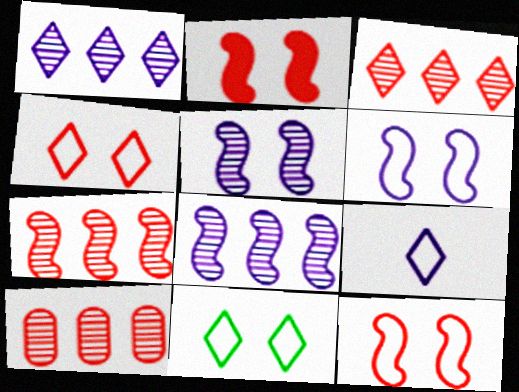[[3, 7, 10]]